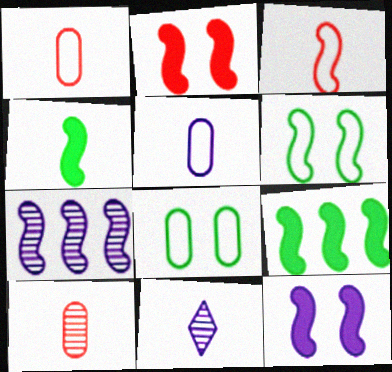[[1, 4, 11]]